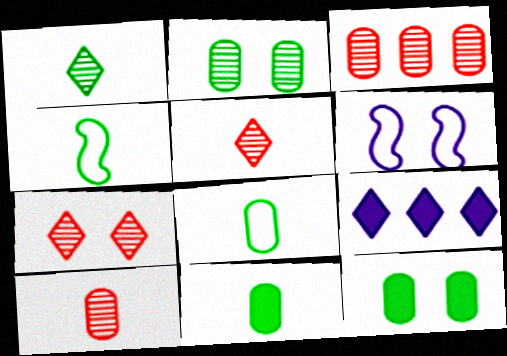[[1, 4, 11], 
[6, 7, 12]]